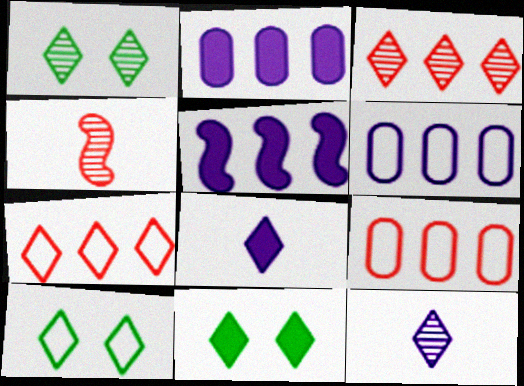[[1, 3, 12], 
[1, 7, 8], 
[1, 10, 11], 
[2, 4, 10], 
[3, 8, 10], 
[4, 6, 11], 
[7, 11, 12]]